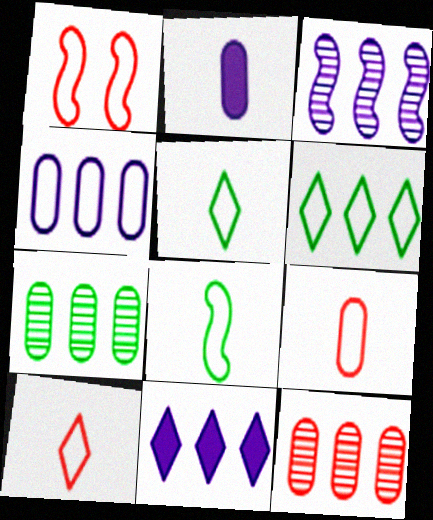[[1, 4, 5], 
[3, 4, 11]]